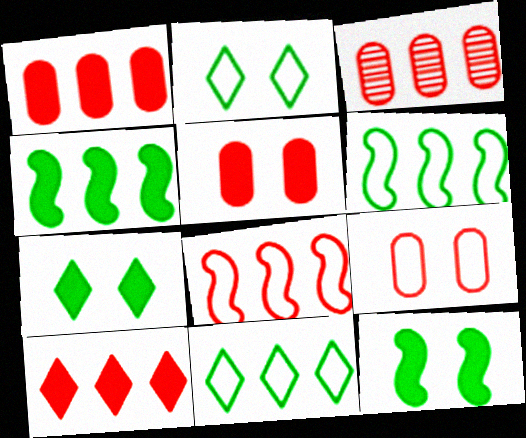[[3, 8, 10]]